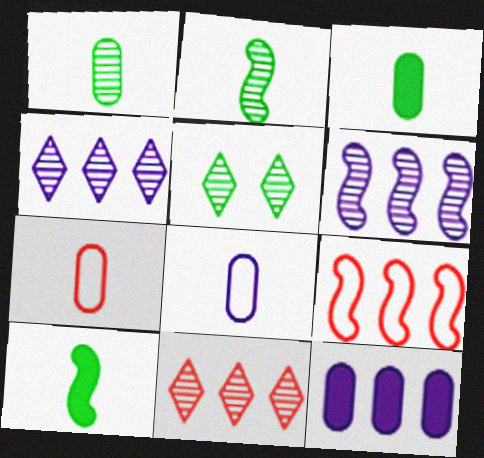[]